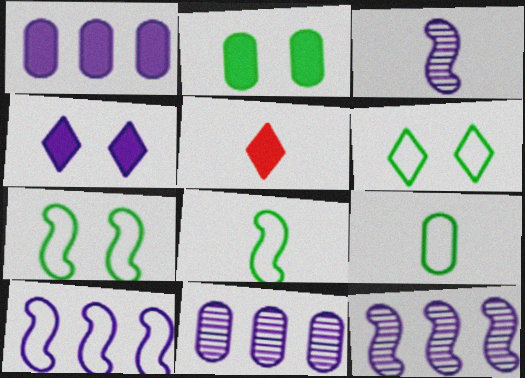[[3, 5, 9], 
[5, 7, 11]]